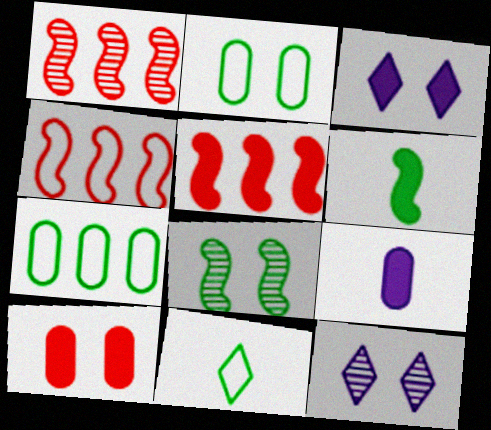[[1, 4, 5]]